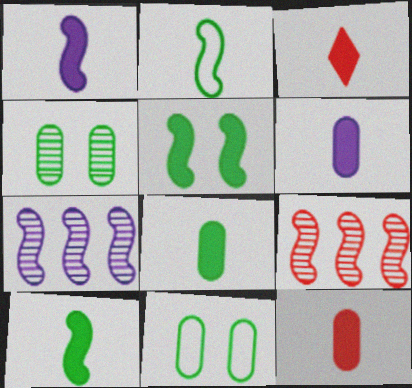[[1, 3, 8], 
[3, 6, 10], 
[3, 7, 11], 
[6, 8, 12]]